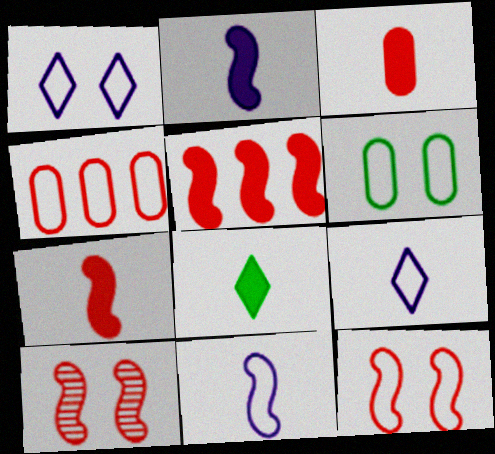[[1, 6, 12], 
[2, 3, 8]]